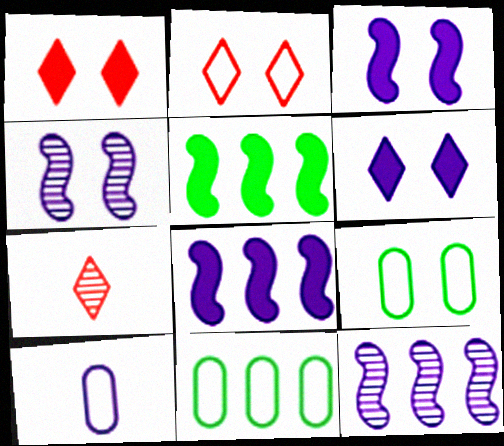[[1, 4, 9], 
[3, 7, 11], 
[6, 10, 12], 
[7, 8, 9]]